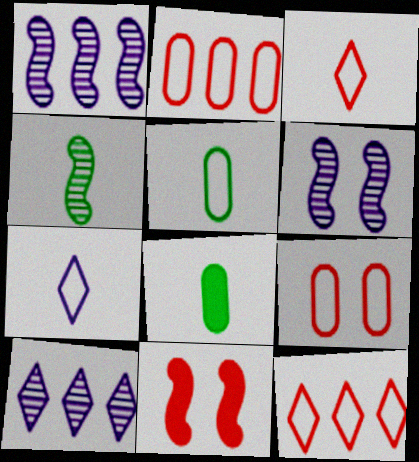[[5, 10, 11], 
[6, 8, 12]]